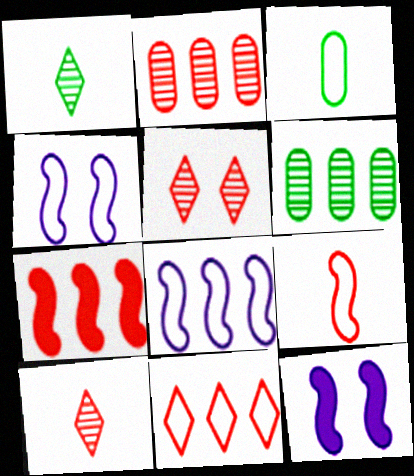[[2, 7, 11], 
[3, 4, 11]]